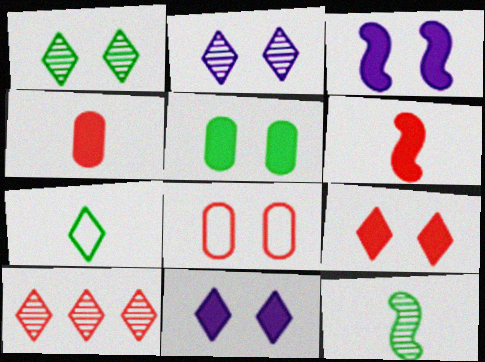[[1, 3, 8], 
[3, 5, 9], 
[6, 8, 10], 
[7, 10, 11]]